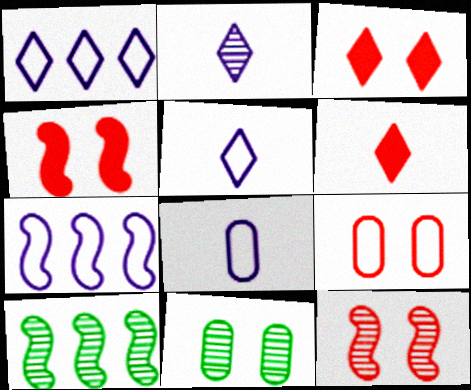[[3, 8, 10], 
[3, 9, 12], 
[6, 7, 11]]